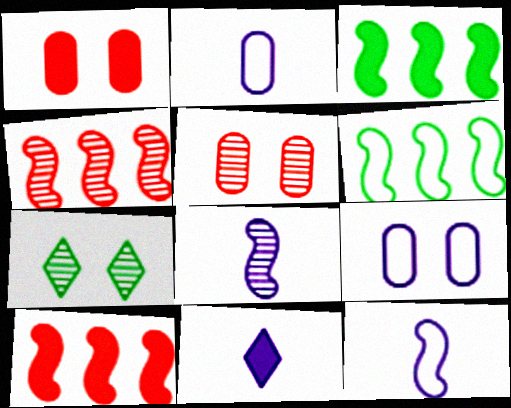[[1, 3, 11], 
[2, 7, 10], 
[2, 8, 11], 
[5, 6, 11]]